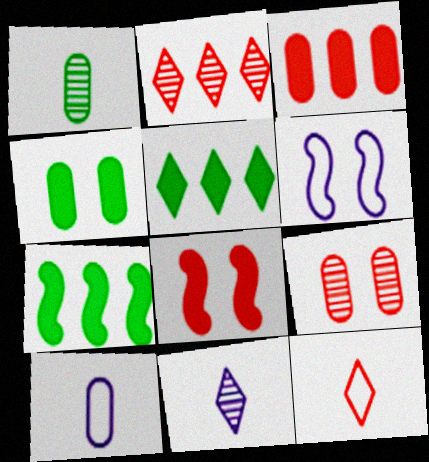[]